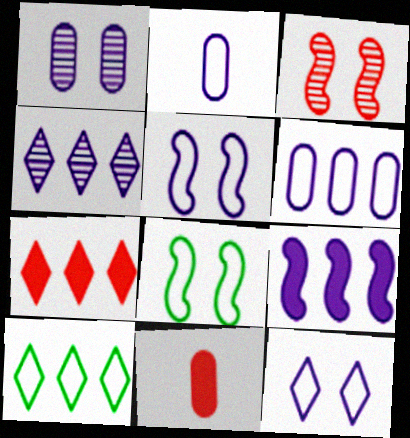[[4, 6, 9], 
[4, 7, 10], 
[4, 8, 11]]